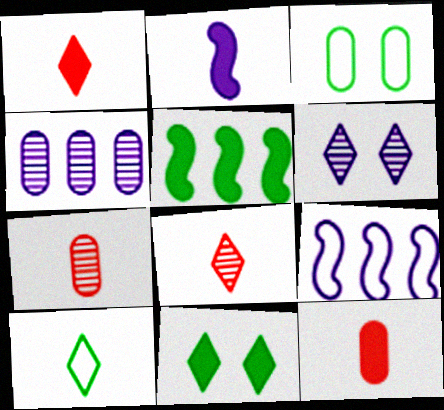[[2, 7, 10], 
[3, 4, 12], 
[7, 9, 11]]